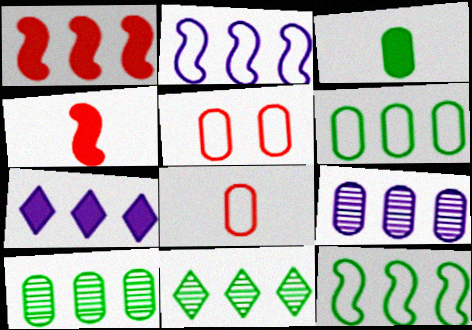[[2, 7, 9], 
[3, 5, 9]]